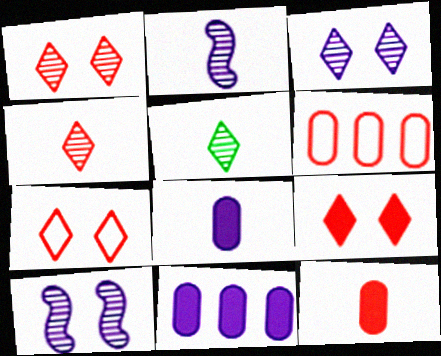[[1, 7, 9]]